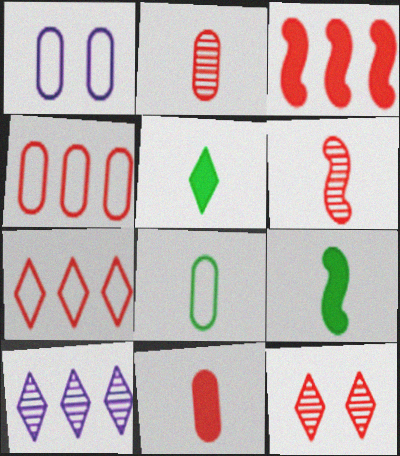[[1, 4, 8]]